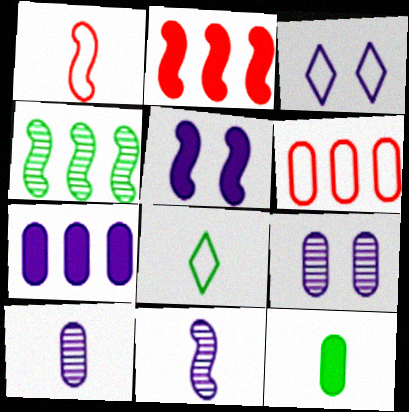[[1, 4, 5], 
[2, 8, 9], 
[3, 5, 9], 
[3, 7, 11], 
[6, 9, 12]]